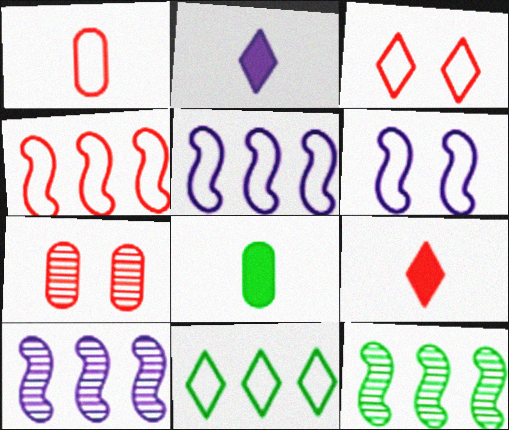[[1, 3, 4], 
[1, 6, 11], 
[3, 8, 10], 
[4, 7, 9]]